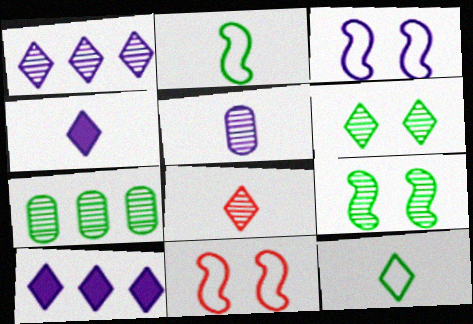[[1, 6, 8], 
[3, 5, 10], 
[4, 7, 11], 
[4, 8, 12]]